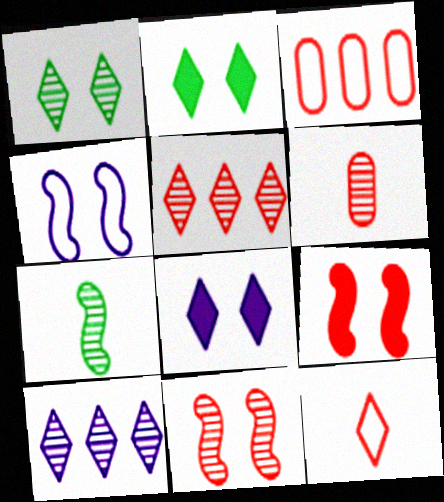[[2, 10, 12], 
[3, 7, 8], 
[5, 6, 11]]